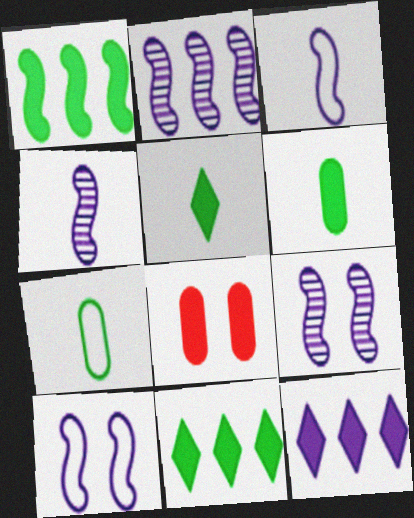[[2, 4, 9]]